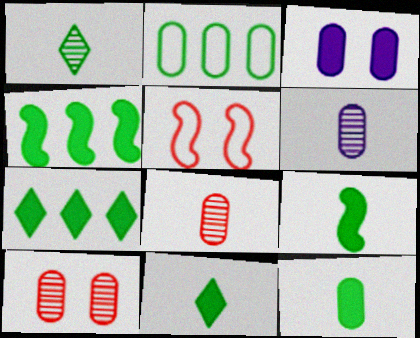[[2, 3, 8], 
[5, 6, 7], 
[9, 11, 12]]